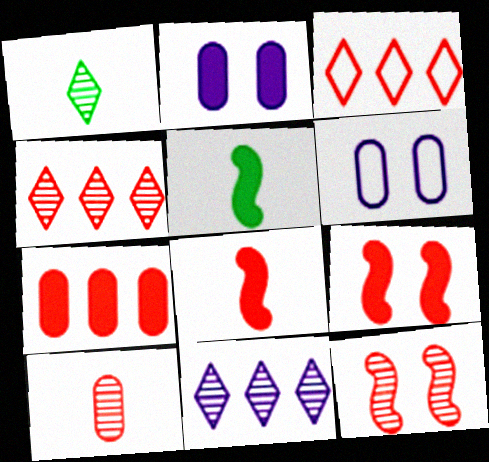[[3, 9, 10], 
[4, 5, 6], 
[4, 10, 12]]